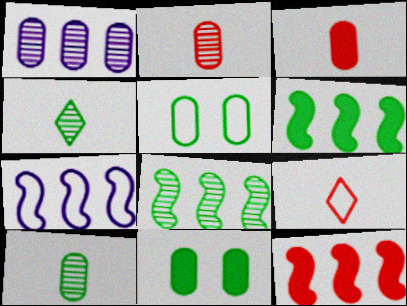[[1, 3, 5], 
[4, 5, 6], 
[5, 7, 9], 
[7, 8, 12]]